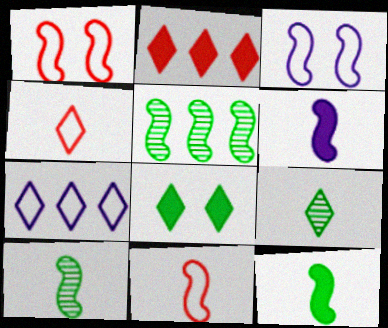[[1, 5, 6], 
[6, 10, 11]]